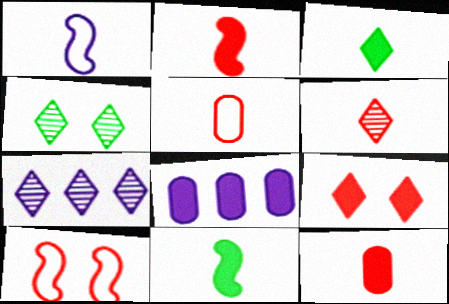[[2, 5, 6], 
[4, 6, 7], 
[8, 9, 11]]